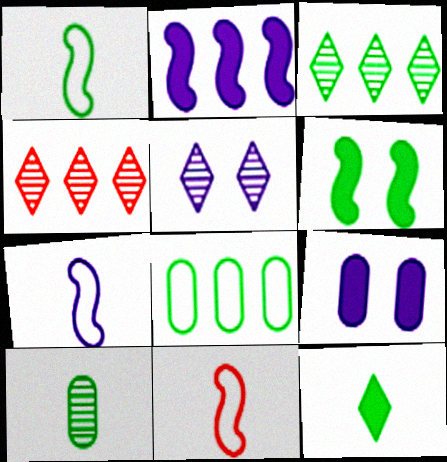[[1, 4, 9], 
[1, 7, 11], 
[1, 10, 12], 
[2, 4, 8], 
[3, 9, 11]]